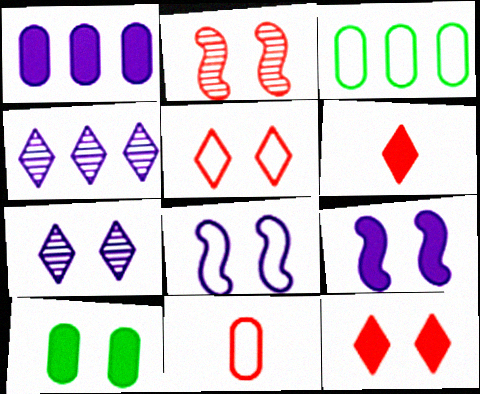[[9, 10, 12]]